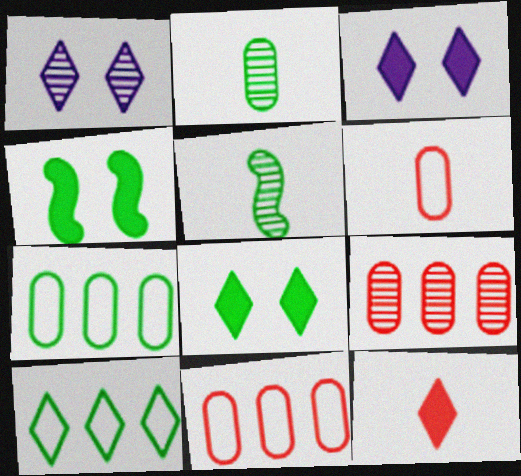[[1, 5, 9], 
[1, 10, 12], 
[2, 4, 10], 
[3, 5, 11], 
[5, 7, 8]]